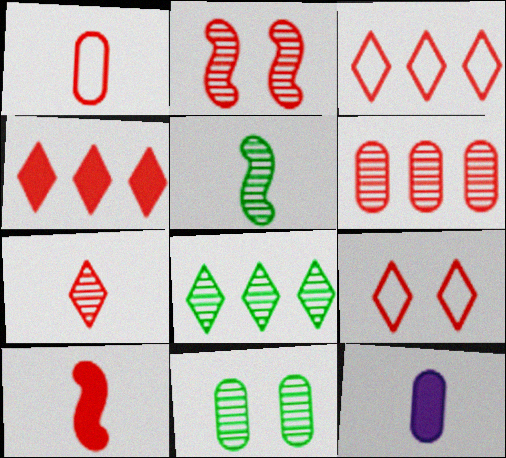[[1, 2, 4], 
[1, 7, 10], 
[2, 6, 7], 
[4, 7, 9], 
[5, 8, 11], 
[6, 9, 10]]